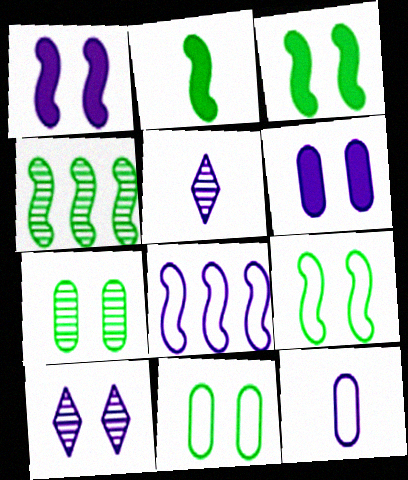[[2, 4, 9], 
[5, 6, 8]]